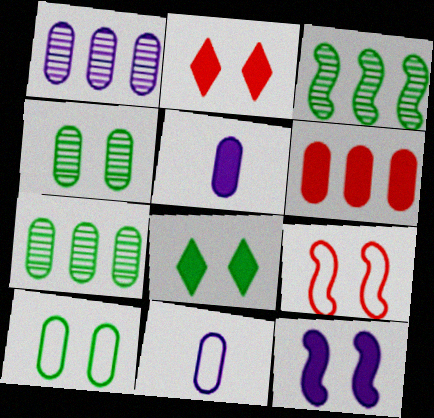[[2, 3, 11], 
[4, 6, 11]]